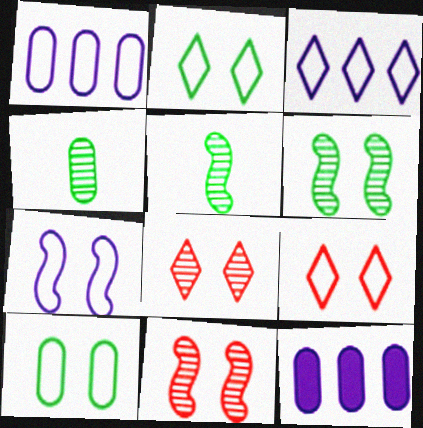[[5, 9, 12], 
[7, 9, 10]]